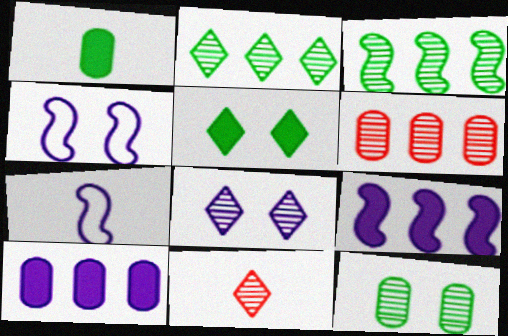[[1, 7, 11], 
[2, 8, 11], 
[5, 6, 7], 
[7, 8, 10]]